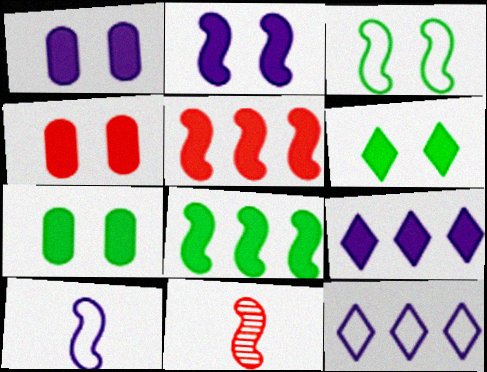[[1, 4, 7], 
[2, 4, 6], 
[7, 11, 12]]